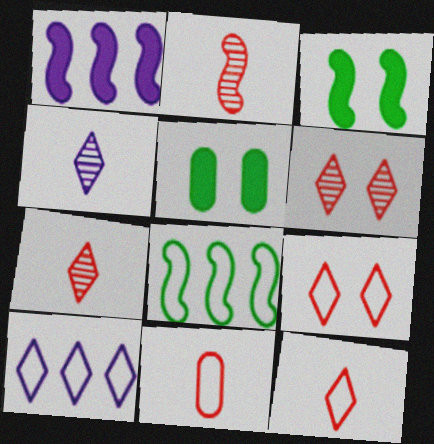[[2, 5, 10]]